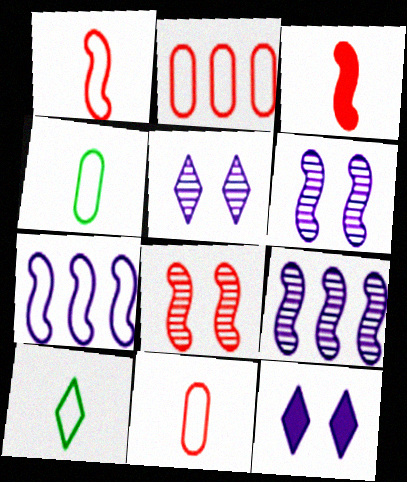[]